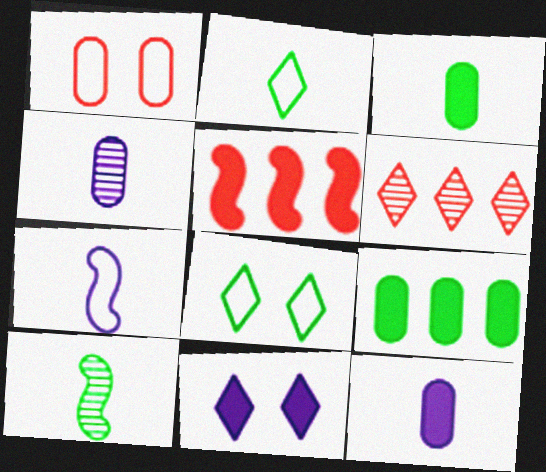[[1, 4, 9], 
[2, 3, 10], 
[2, 6, 11], 
[3, 5, 11], 
[4, 5, 8], 
[8, 9, 10]]